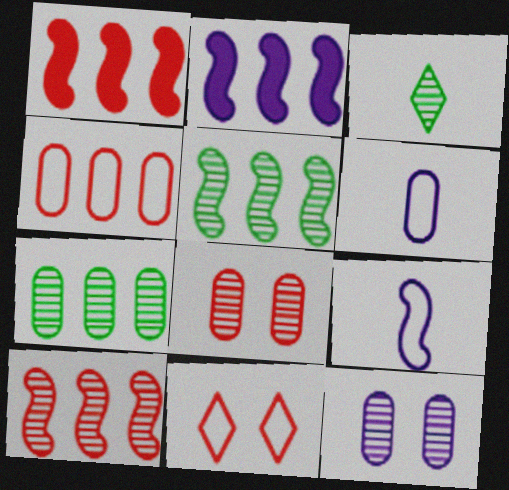[[3, 10, 12]]